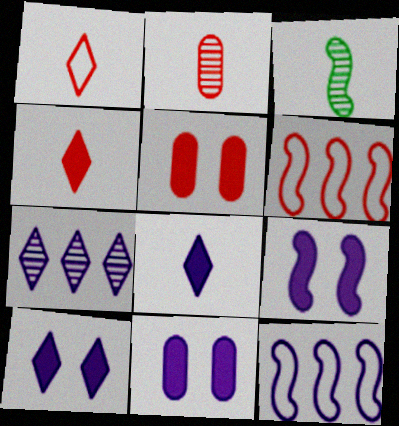[[3, 6, 9], 
[9, 10, 11]]